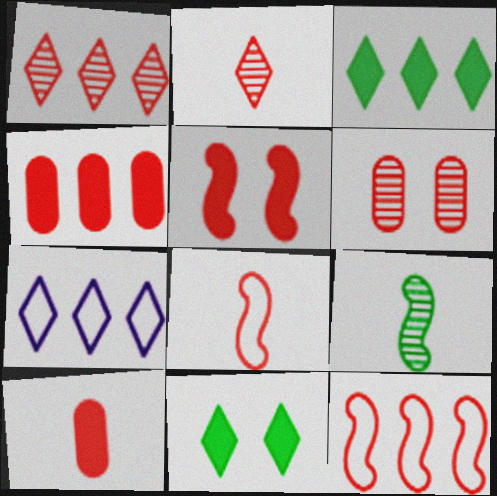[[1, 3, 7], 
[1, 4, 12], 
[2, 7, 11], 
[2, 8, 10]]